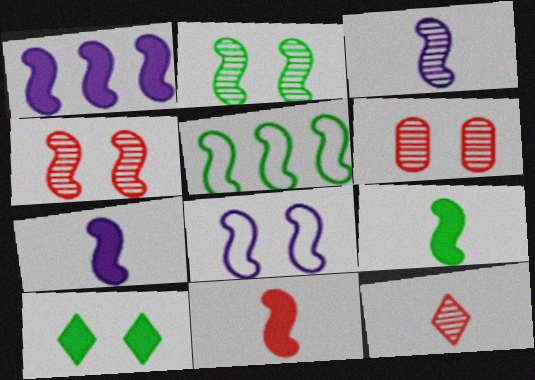[[1, 3, 8], 
[2, 5, 9], 
[4, 5, 7], 
[6, 8, 10], 
[7, 9, 11]]